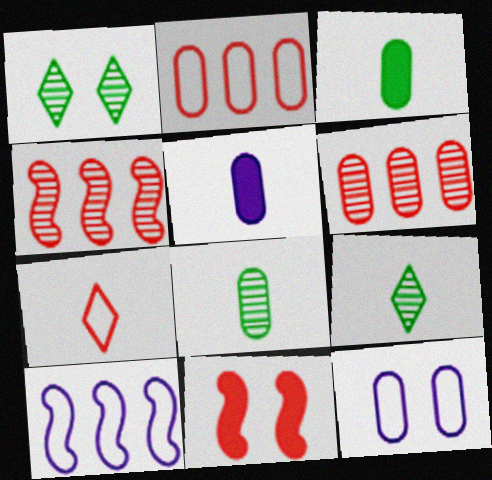[[1, 11, 12], 
[3, 6, 12], 
[6, 7, 11]]